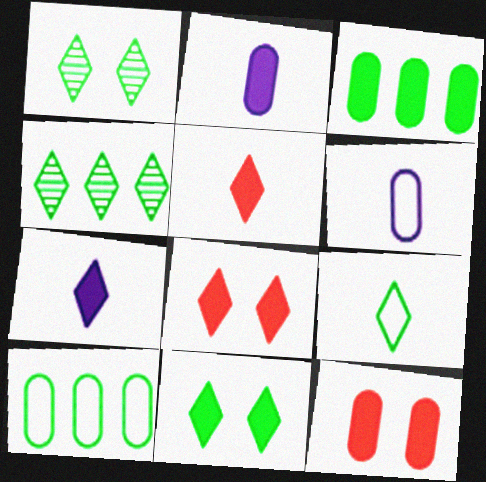[[2, 3, 12], 
[4, 9, 11]]